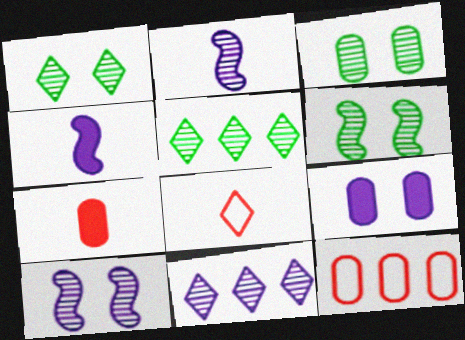[[1, 3, 6], 
[1, 4, 12]]